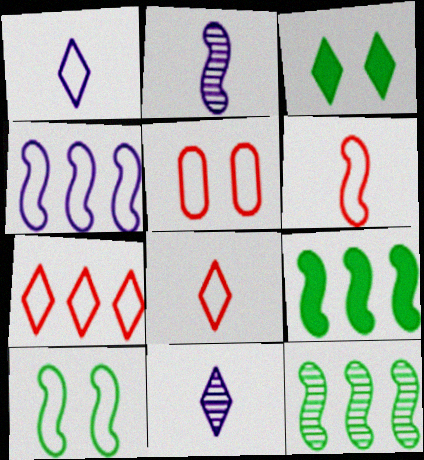[[3, 7, 11], 
[4, 6, 10], 
[5, 6, 7], 
[5, 9, 11]]